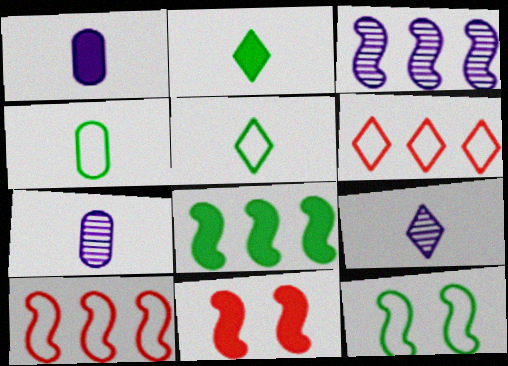[[3, 8, 10]]